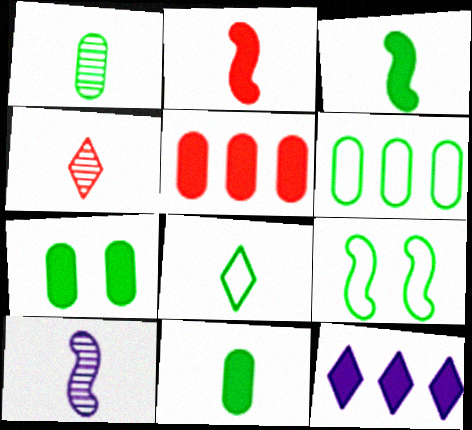[[1, 3, 8], 
[1, 4, 10], 
[1, 6, 7], 
[2, 7, 12], 
[6, 8, 9]]